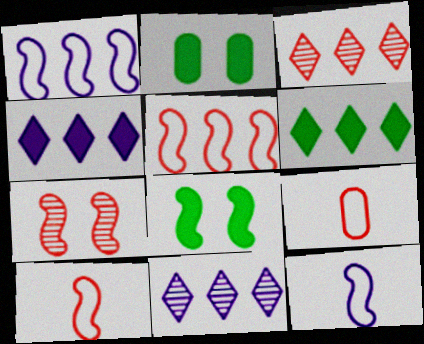[[2, 3, 12], 
[2, 10, 11], 
[8, 9, 11]]